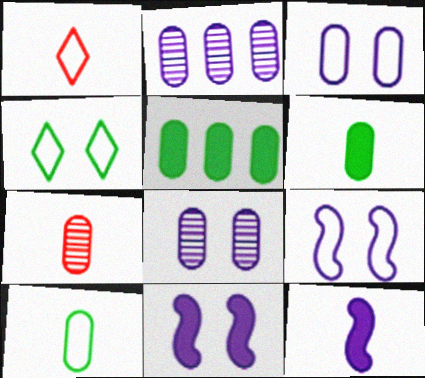[[3, 5, 7]]